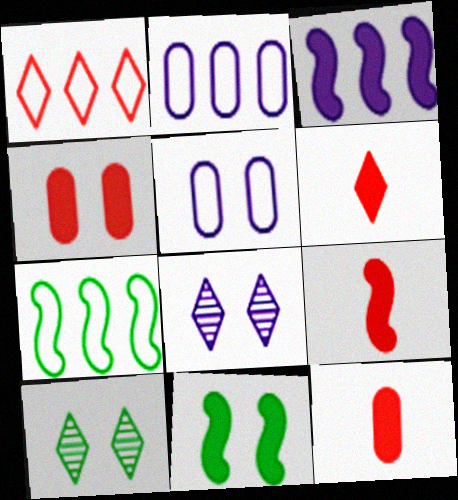[[1, 2, 7], 
[2, 9, 10], 
[3, 9, 11], 
[6, 9, 12], 
[7, 8, 12]]